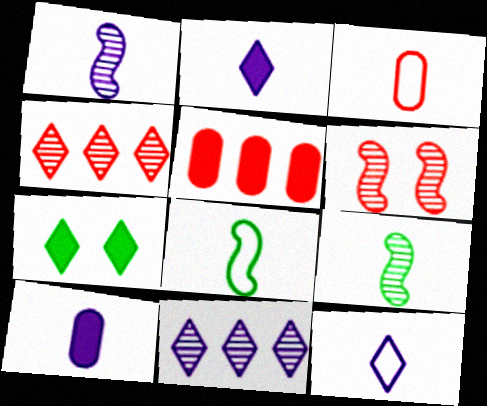[[1, 10, 12], 
[2, 3, 9], 
[3, 8, 12], 
[4, 7, 12]]